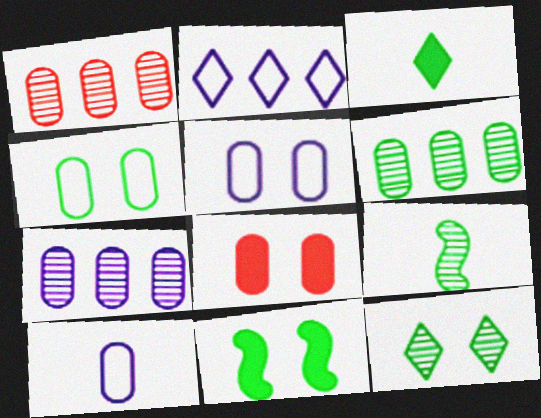[[1, 6, 7], 
[2, 8, 9], 
[4, 11, 12], 
[6, 8, 10], 
[6, 9, 12]]